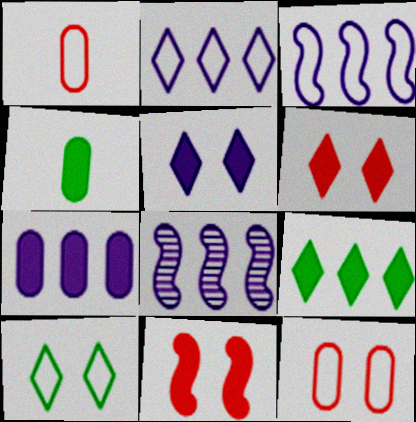[[1, 3, 10], 
[2, 7, 8]]